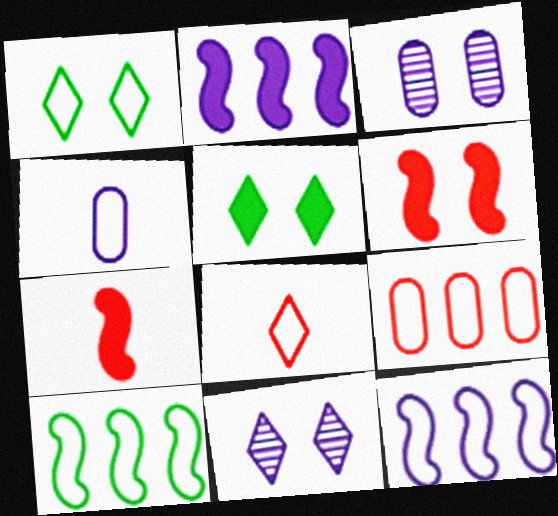[[1, 3, 6], 
[2, 4, 11]]